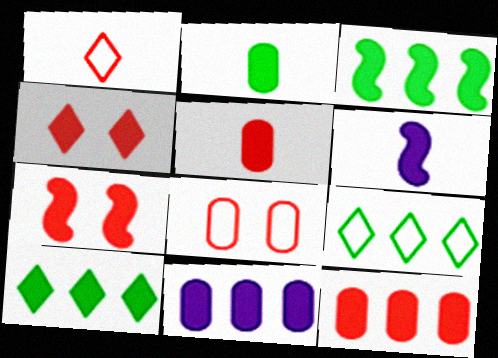[[3, 6, 7]]